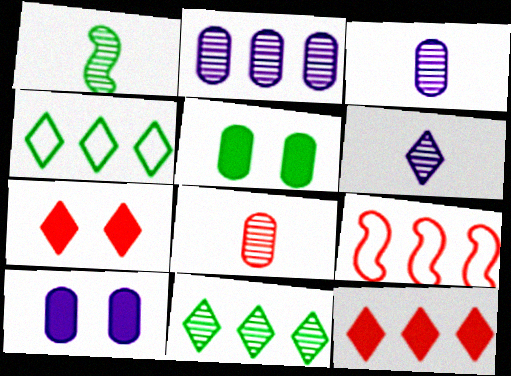[[1, 4, 5], 
[1, 6, 8], 
[4, 6, 7], 
[5, 6, 9], 
[7, 8, 9]]